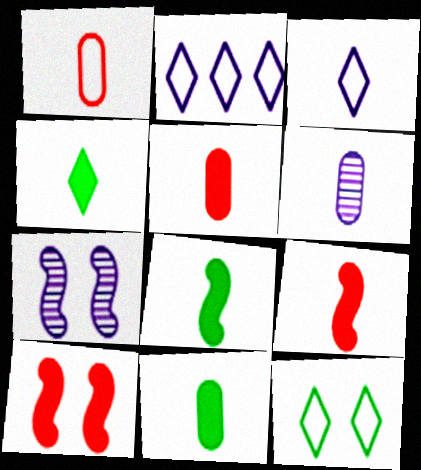[[1, 6, 11], 
[4, 8, 11]]